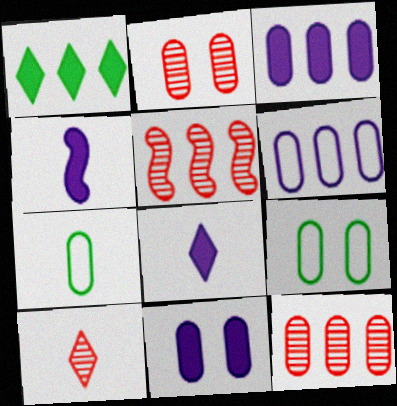[[1, 5, 6], 
[2, 3, 7], 
[2, 5, 10], 
[2, 9, 11], 
[4, 7, 10], 
[5, 8, 9], 
[7, 11, 12]]